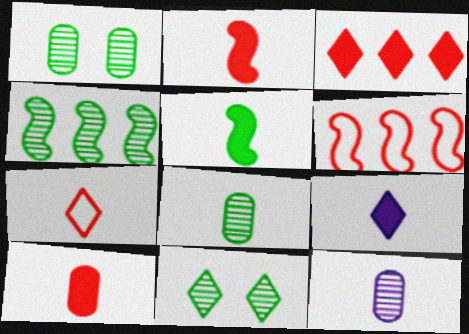[[1, 6, 9], 
[4, 8, 11], 
[5, 7, 12], 
[5, 9, 10]]